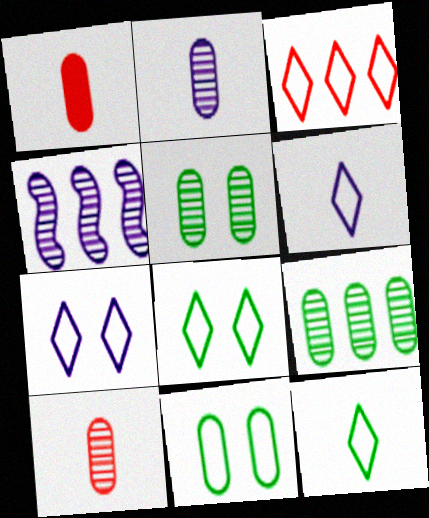[[1, 4, 8], 
[3, 6, 8], 
[3, 7, 12]]